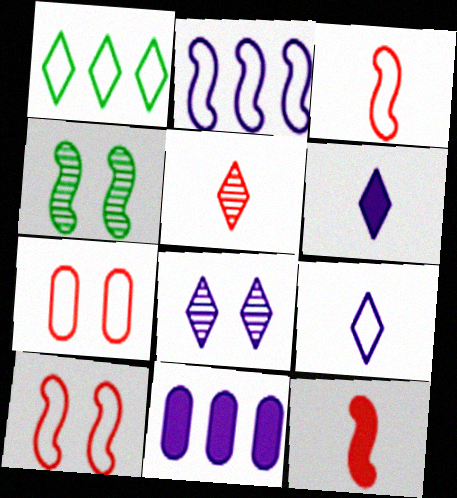[[2, 4, 12]]